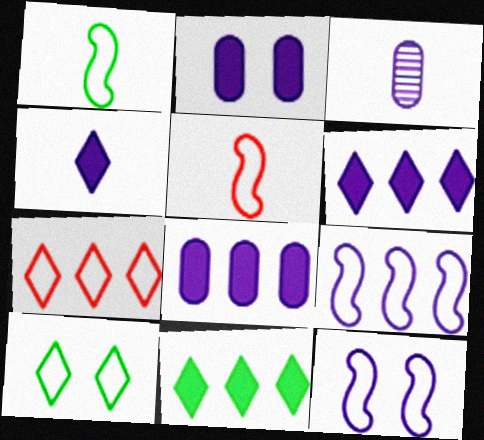[[3, 6, 12]]